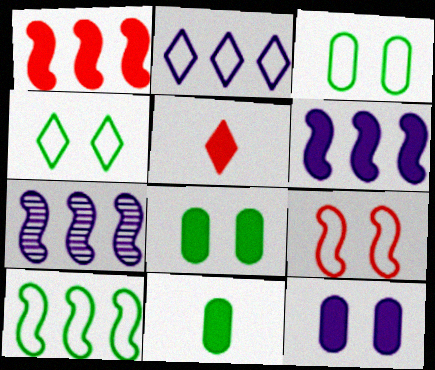[[1, 7, 10], 
[3, 5, 7], 
[5, 6, 8]]